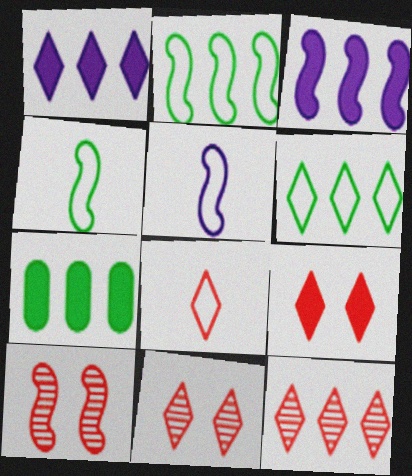[[1, 6, 12], 
[3, 4, 10], 
[5, 7, 11], 
[8, 9, 12]]